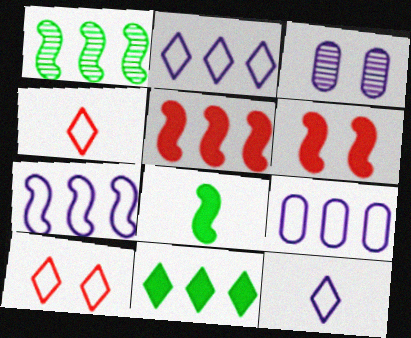[[1, 5, 7], 
[2, 7, 9]]